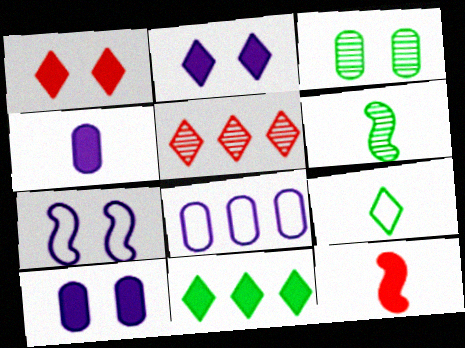[[1, 3, 7], 
[1, 6, 8], 
[2, 5, 9], 
[10, 11, 12]]